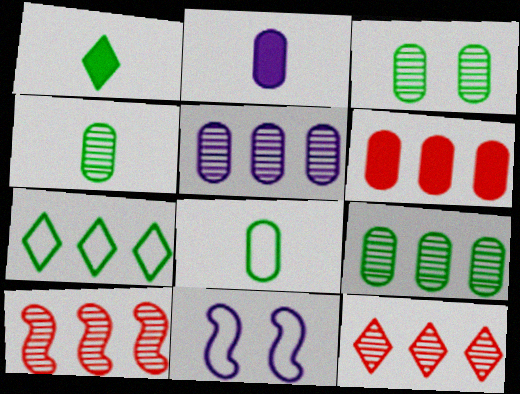[[3, 4, 9]]